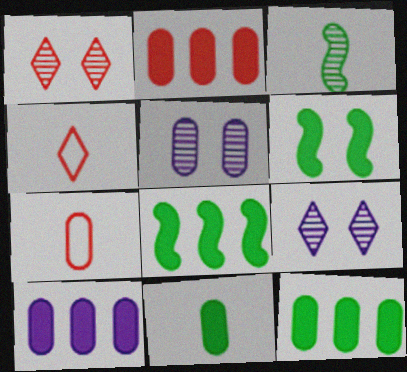[[2, 10, 12], 
[4, 5, 8], 
[5, 7, 12], 
[7, 8, 9]]